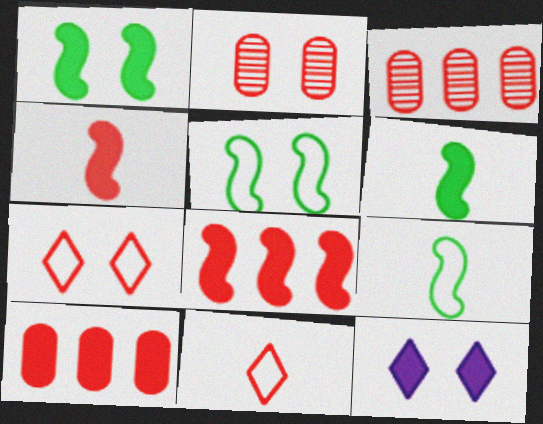[[2, 5, 12], 
[2, 8, 11], 
[3, 4, 7], 
[3, 9, 12], 
[6, 10, 12]]